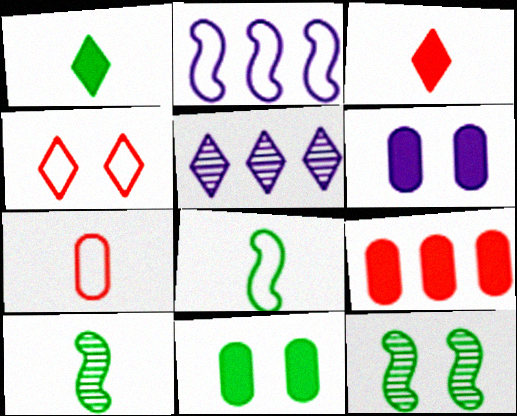[[1, 4, 5], 
[4, 6, 12]]